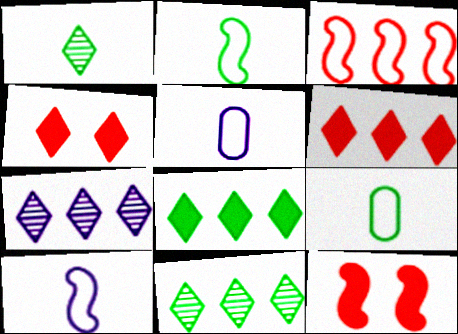[[5, 11, 12], 
[7, 9, 12]]